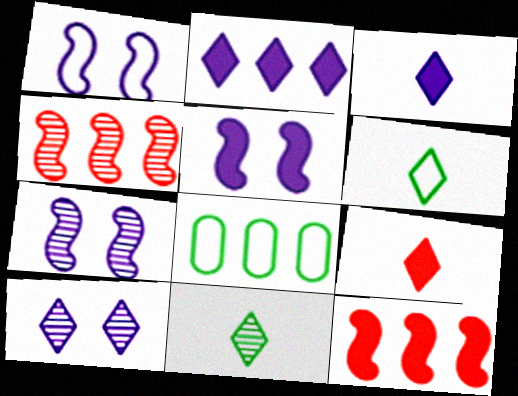[[1, 5, 7], 
[2, 4, 8], 
[7, 8, 9]]